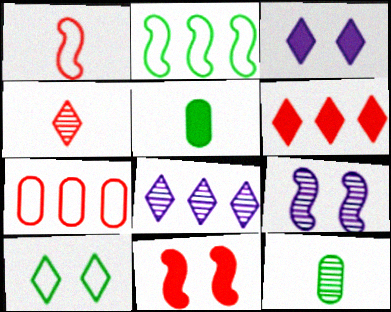[[4, 7, 11]]